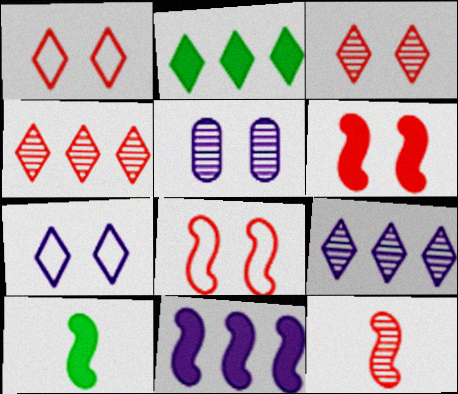[[6, 10, 11]]